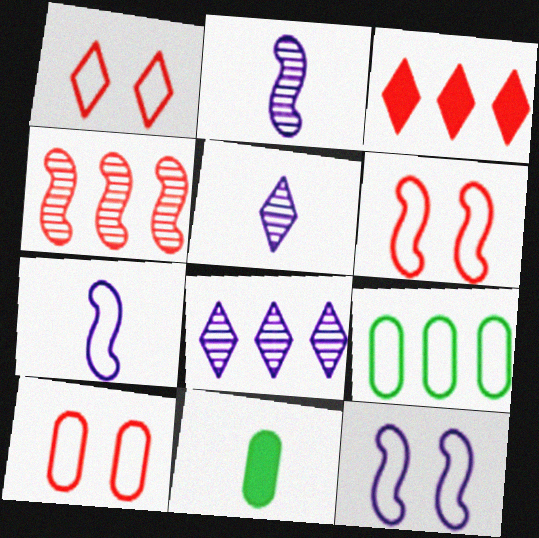[[1, 6, 10], 
[1, 7, 9], 
[6, 8, 11]]